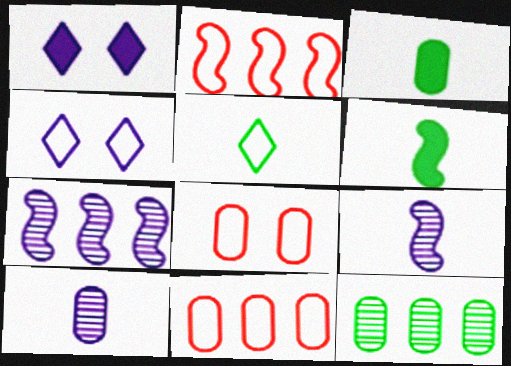[]